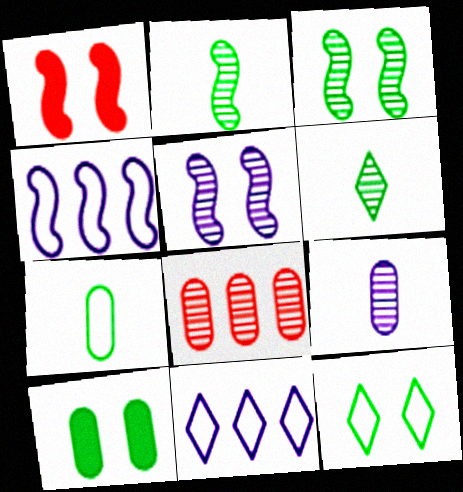[[1, 2, 4], 
[3, 10, 12], 
[5, 6, 8]]